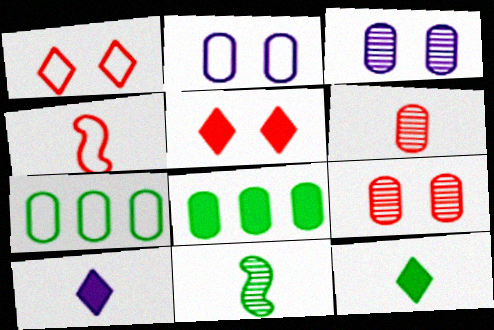[[2, 6, 8]]